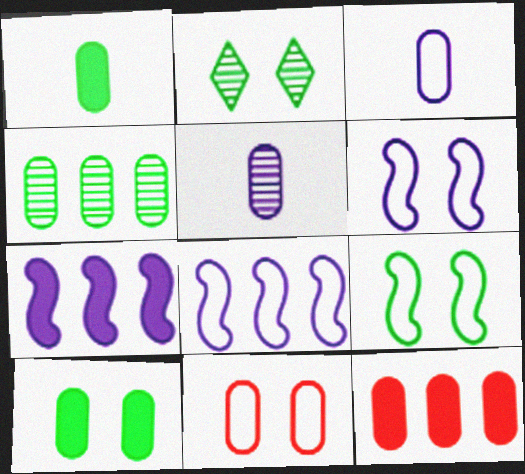[[2, 9, 10]]